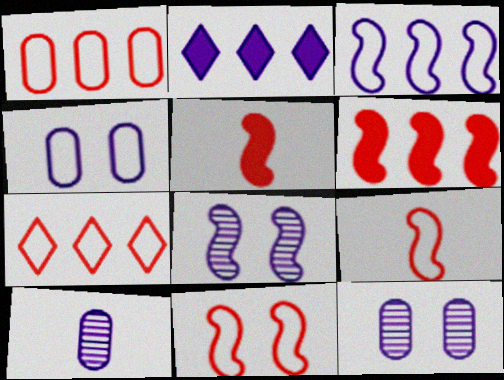[]